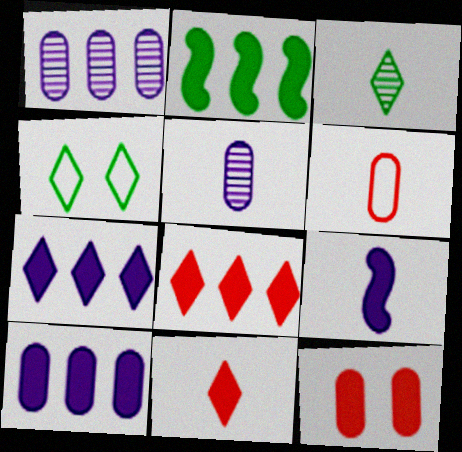[[2, 8, 10], 
[3, 6, 9]]